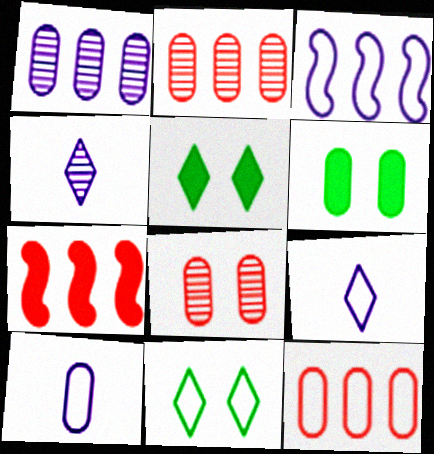[[2, 6, 10]]